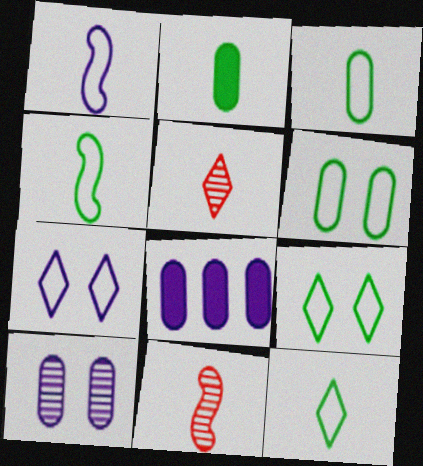[[1, 2, 5], 
[3, 4, 12], 
[8, 9, 11]]